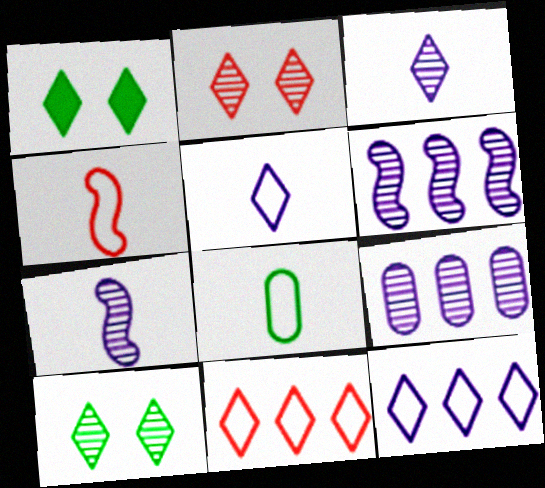[[1, 3, 11], 
[1, 4, 9], 
[4, 5, 8]]